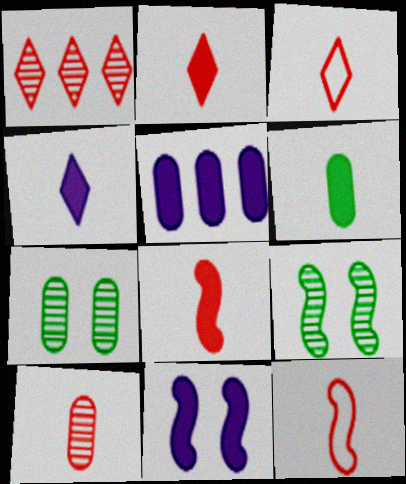[[2, 10, 12], 
[3, 5, 9], 
[3, 8, 10], 
[4, 5, 11], 
[4, 6, 8]]